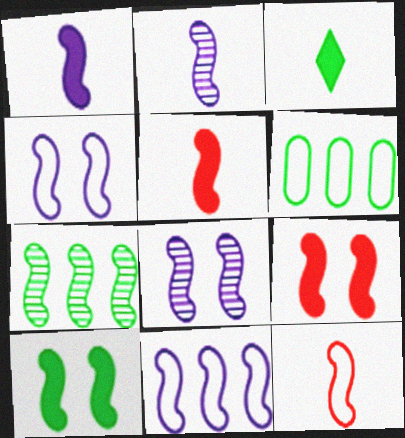[[1, 8, 11], 
[4, 5, 7]]